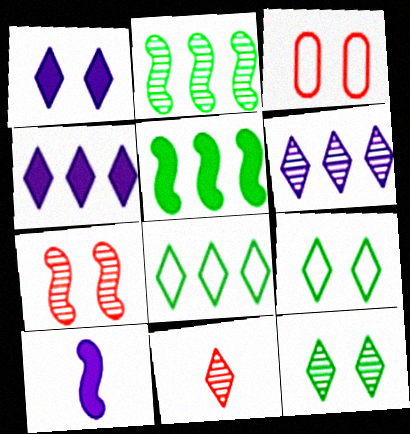[[1, 8, 11], 
[4, 9, 11], 
[6, 11, 12]]